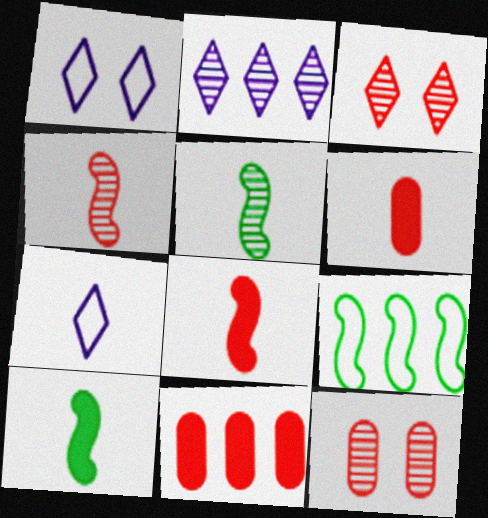[[1, 5, 11], 
[2, 5, 12], 
[2, 9, 11], 
[5, 6, 7]]